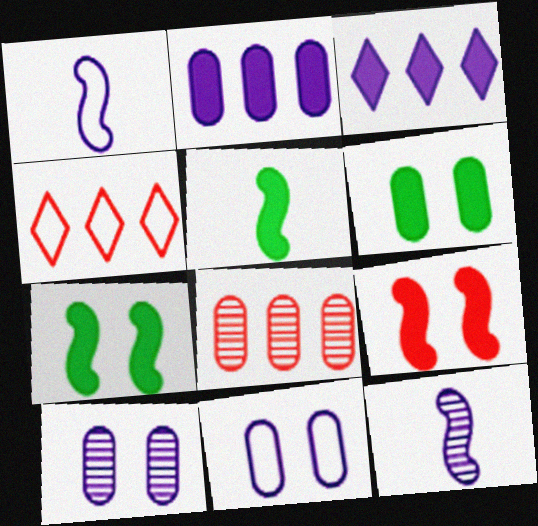[[1, 3, 10], 
[3, 11, 12], 
[4, 5, 10], 
[4, 6, 12]]